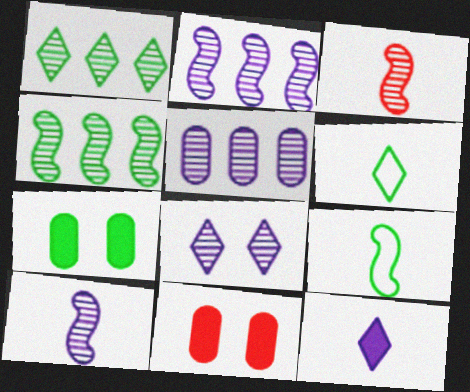[[1, 7, 9], 
[2, 6, 11], 
[4, 6, 7], 
[5, 8, 10]]